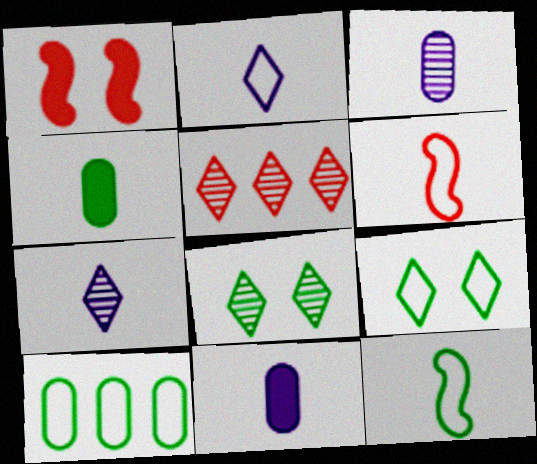[[1, 7, 10], 
[4, 6, 7], 
[5, 7, 8], 
[9, 10, 12]]